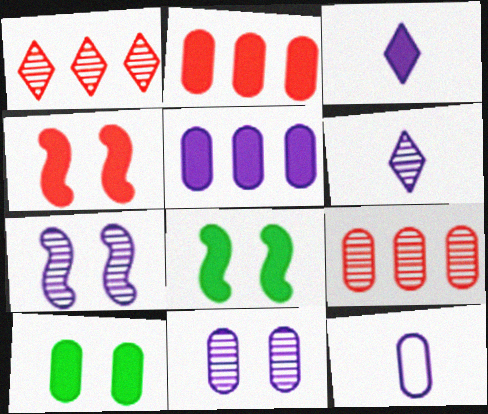[[1, 8, 12], 
[2, 3, 8], 
[5, 11, 12], 
[9, 10, 12]]